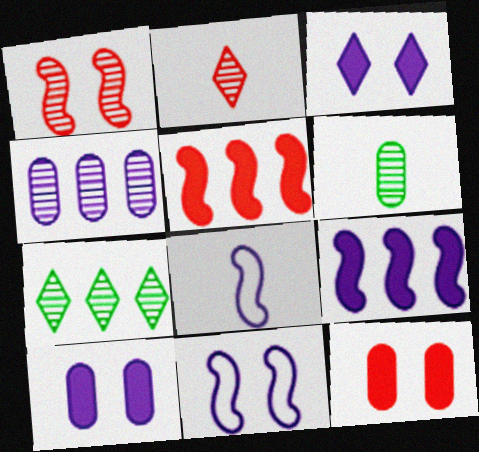[[3, 4, 8], 
[7, 8, 12]]